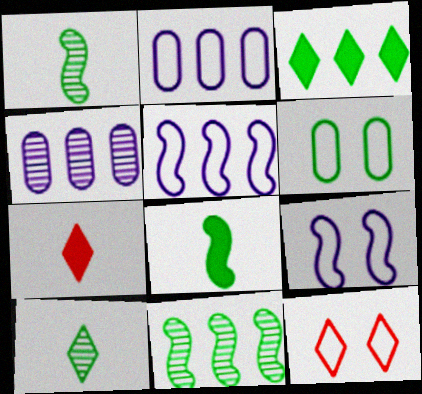[[1, 3, 6], 
[4, 8, 12], 
[6, 9, 12]]